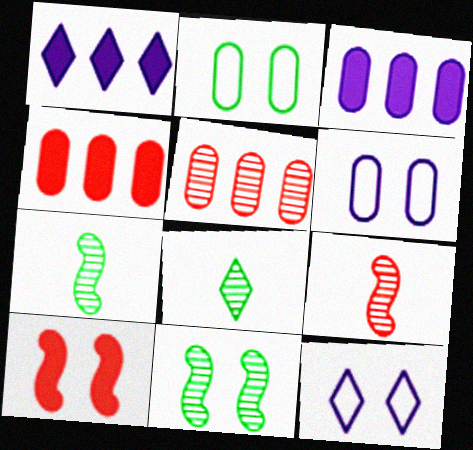[[1, 2, 9], 
[4, 7, 12]]